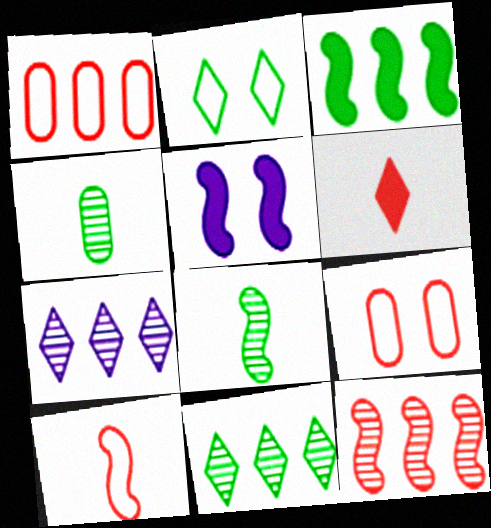[[1, 3, 7], 
[2, 3, 4], 
[2, 6, 7], 
[6, 9, 12]]